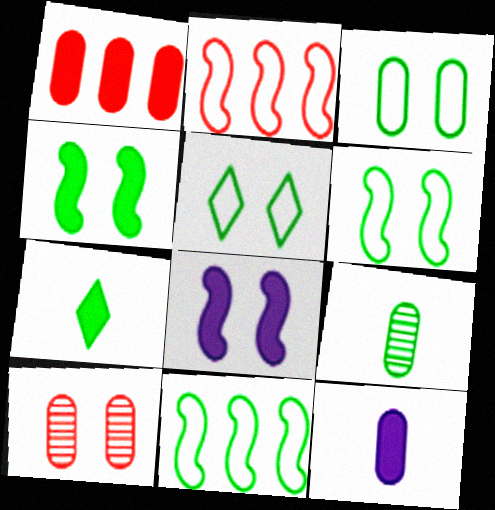[[1, 7, 8], 
[3, 5, 6], 
[5, 8, 10]]